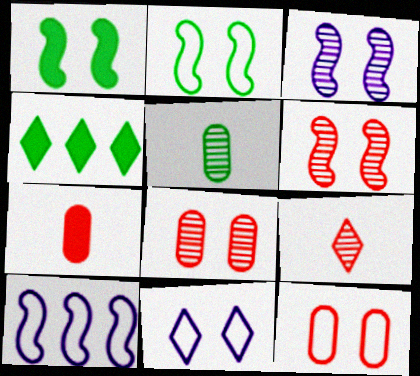[[1, 8, 11], 
[2, 4, 5], 
[2, 11, 12], 
[4, 9, 11]]